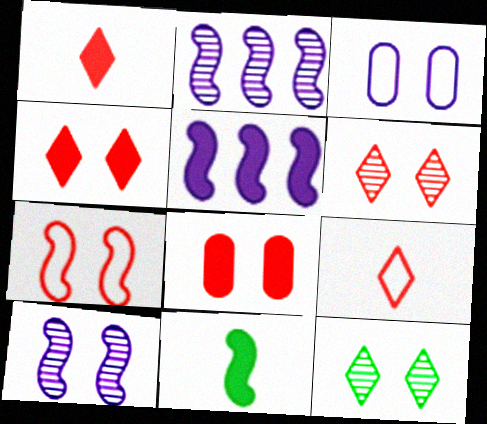[[2, 7, 11], 
[6, 7, 8]]